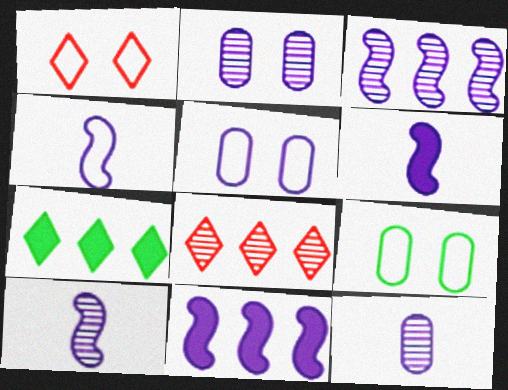[[4, 6, 10], 
[6, 8, 9]]